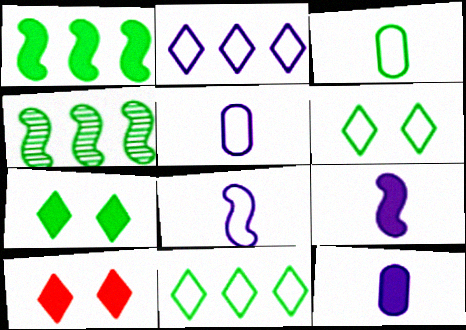[[1, 10, 12], 
[3, 4, 7], 
[4, 5, 10]]